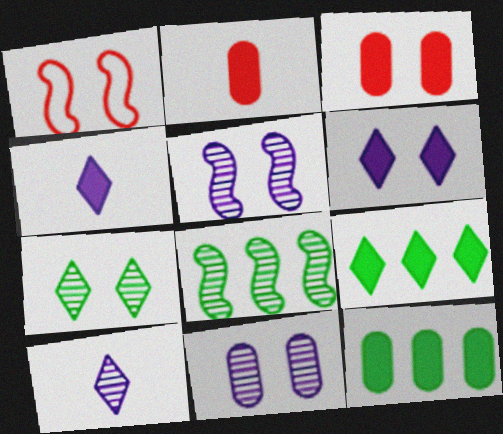[[1, 10, 12]]